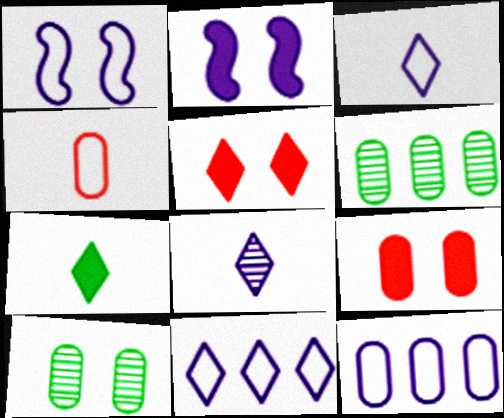[[1, 3, 12], 
[1, 5, 10], 
[2, 8, 12]]